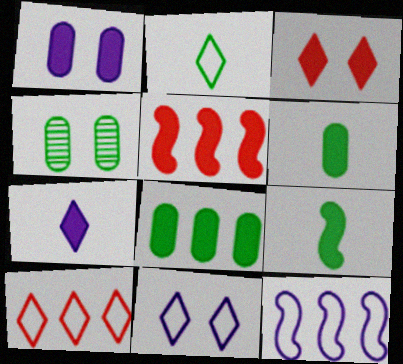[[2, 10, 11]]